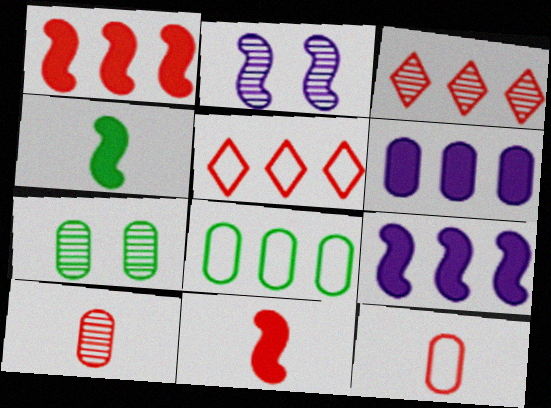[[3, 8, 9], 
[6, 7, 12]]